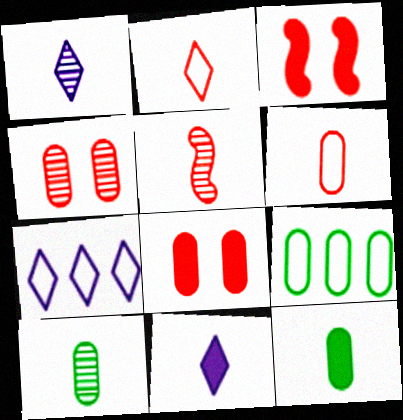[[1, 3, 9], 
[1, 5, 10], 
[3, 7, 10]]